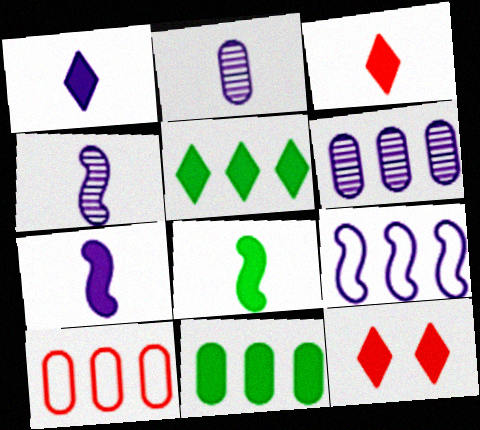[[1, 5, 12], 
[6, 10, 11], 
[7, 11, 12]]